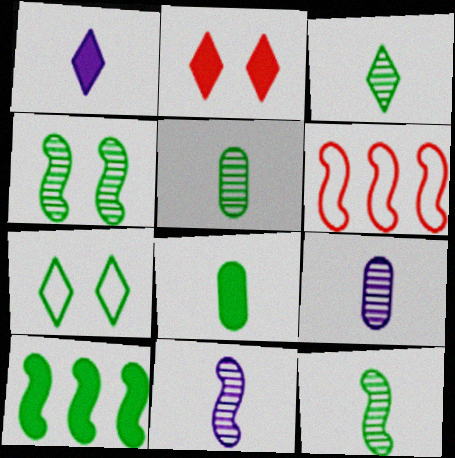[[3, 5, 12], 
[5, 7, 10]]